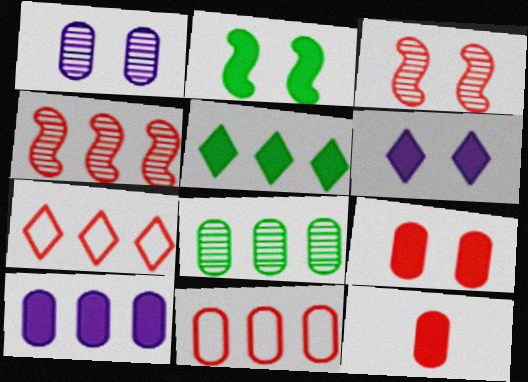[[2, 6, 9], 
[3, 7, 12], 
[8, 10, 11]]